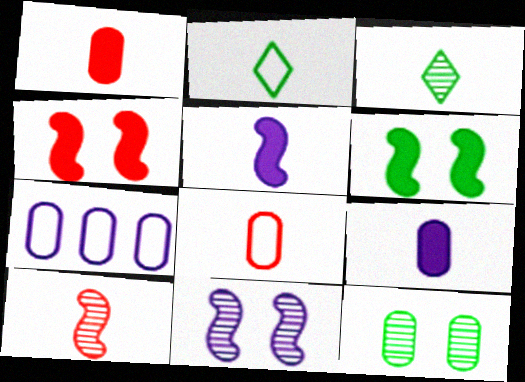[[1, 7, 12], 
[2, 9, 10], 
[3, 4, 7], 
[3, 5, 8]]